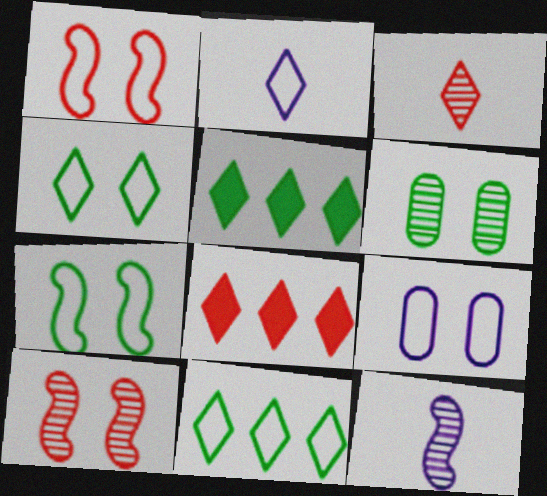[[1, 4, 9]]